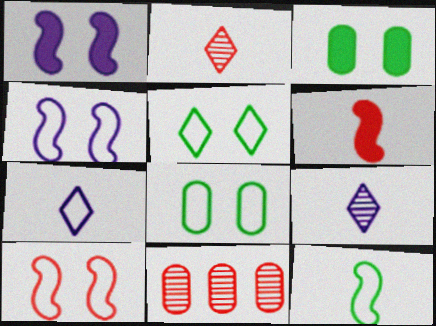[]